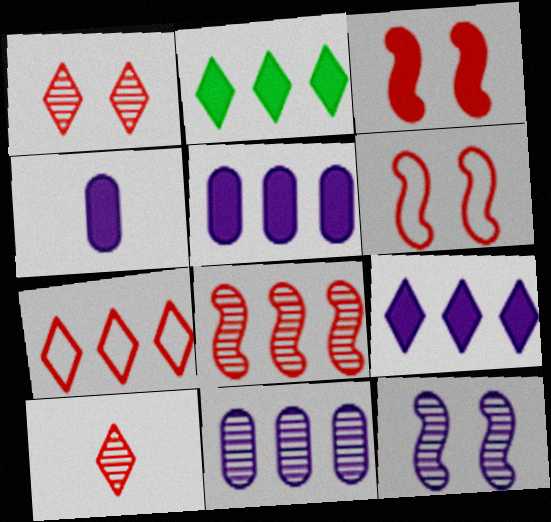[[2, 3, 4]]